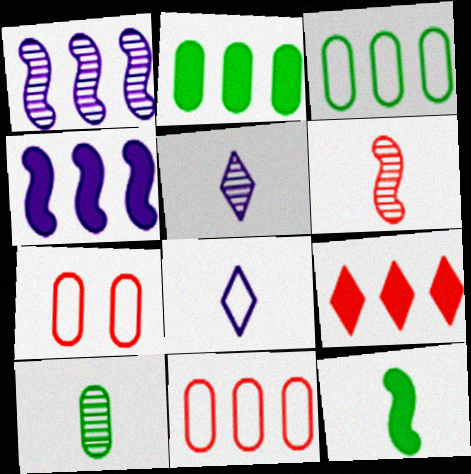[[1, 3, 9], 
[2, 4, 9], 
[5, 6, 10], 
[6, 7, 9]]